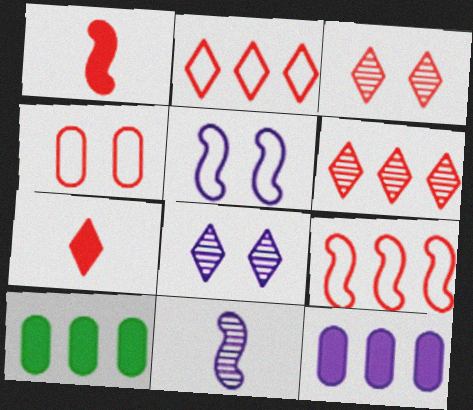[[1, 4, 6], 
[2, 3, 7]]